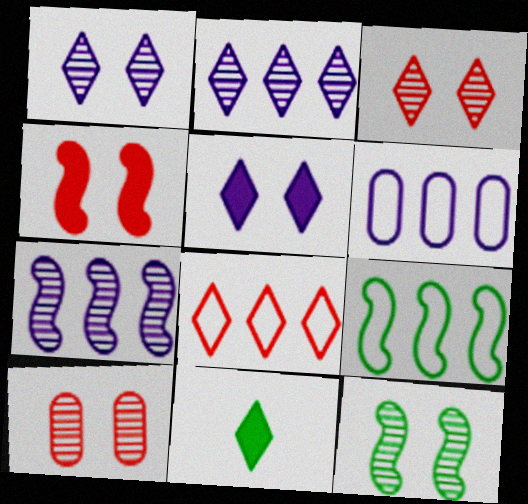[[1, 8, 11], 
[1, 10, 12], 
[6, 8, 9]]